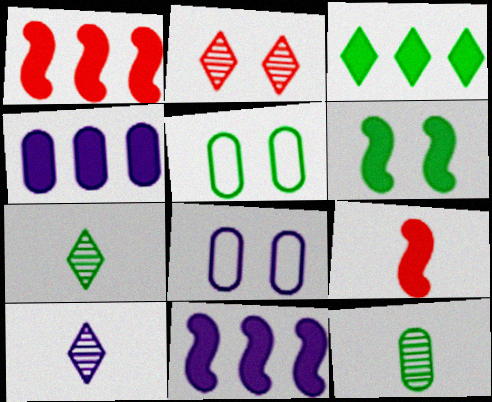[[1, 3, 4], 
[1, 5, 10], 
[1, 7, 8], 
[2, 6, 8], 
[6, 9, 11], 
[8, 10, 11]]